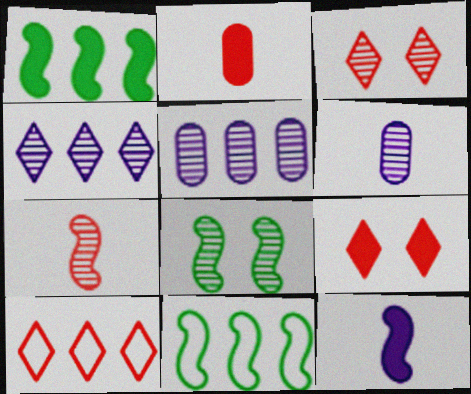[[1, 5, 10], 
[6, 9, 11]]